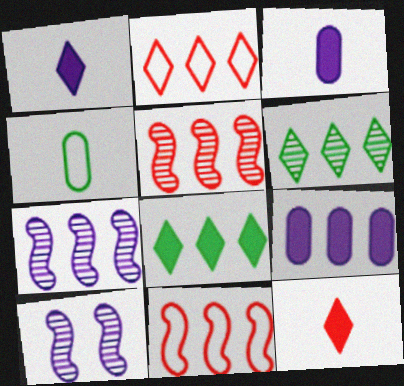[[6, 9, 11]]